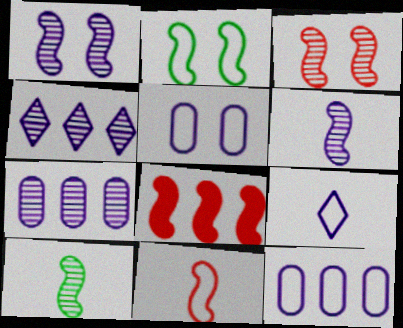[[2, 6, 8], 
[3, 8, 11]]